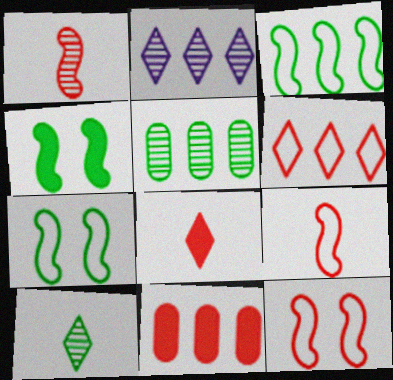[[2, 3, 11]]